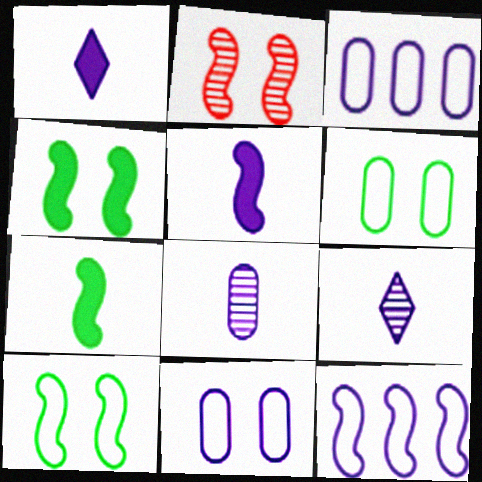[[2, 7, 12]]